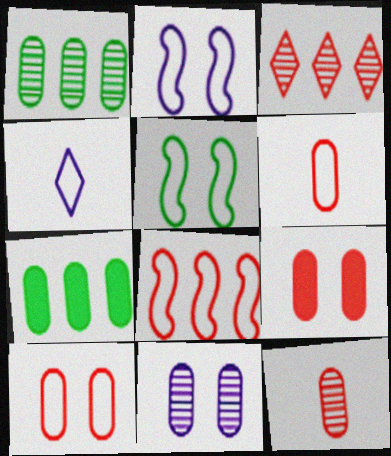[[1, 11, 12], 
[6, 7, 11]]